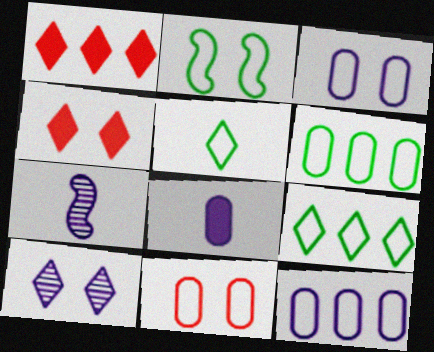[[1, 5, 10], 
[2, 5, 6], 
[4, 6, 7]]